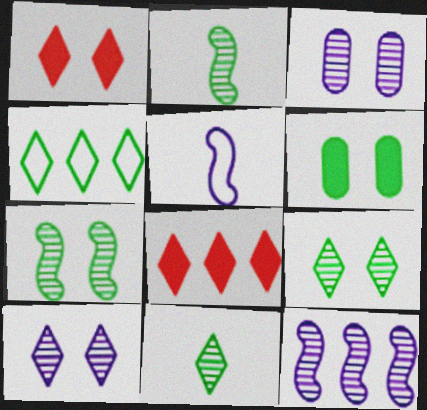[[2, 4, 6]]